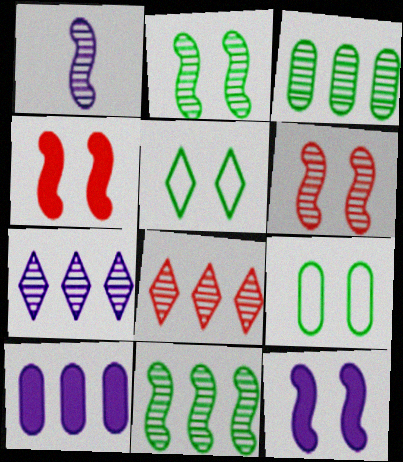[[1, 6, 11]]